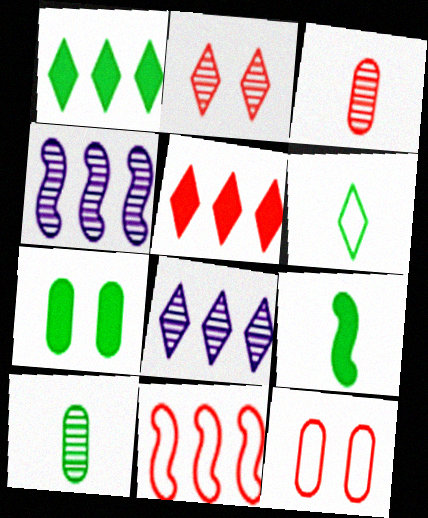[[1, 7, 9], 
[2, 4, 10], 
[6, 9, 10], 
[8, 9, 12]]